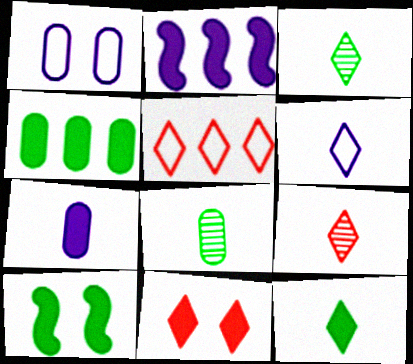[[4, 10, 12], 
[5, 9, 11], 
[6, 9, 12]]